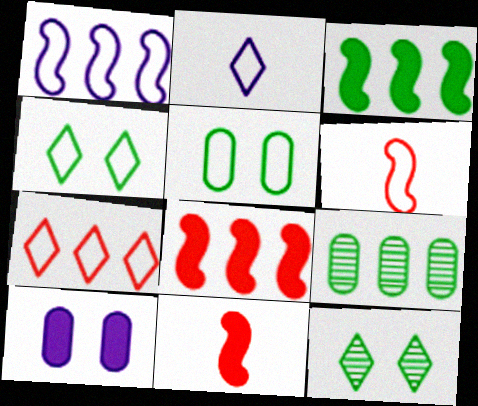[[2, 4, 7]]